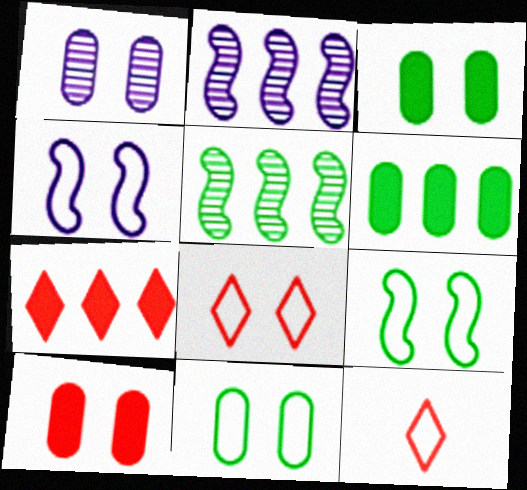[[1, 10, 11], 
[2, 3, 12], 
[4, 8, 11]]